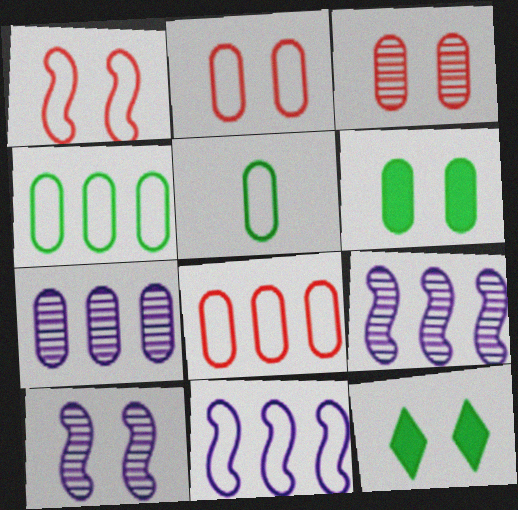[[2, 10, 12]]